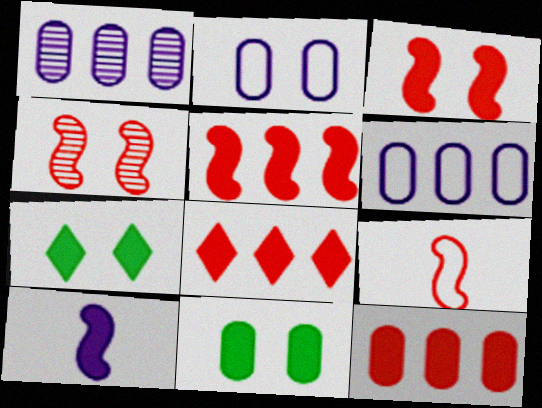[[1, 7, 9], 
[2, 4, 7], 
[4, 5, 9], 
[5, 8, 12], 
[7, 10, 12], 
[8, 10, 11]]